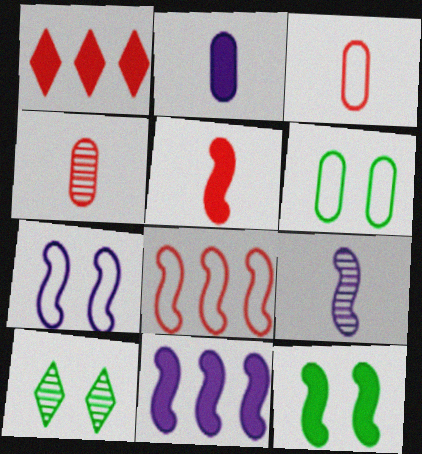[[1, 2, 12], 
[1, 6, 9], 
[2, 8, 10], 
[3, 10, 11], 
[5, 11, 12], 
[6, 10, 12], 
[7, 9, 11], 
[8, 9, 12]]